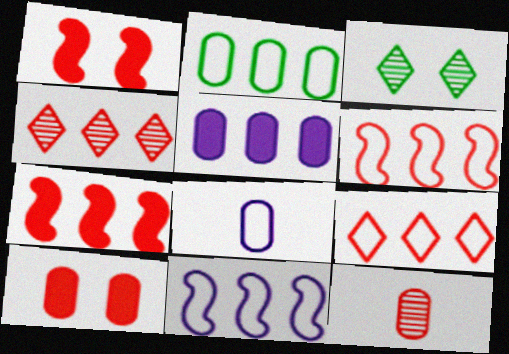[[1, 9, 12], 
[2, 9, 11], 
[3, 7, 8]]